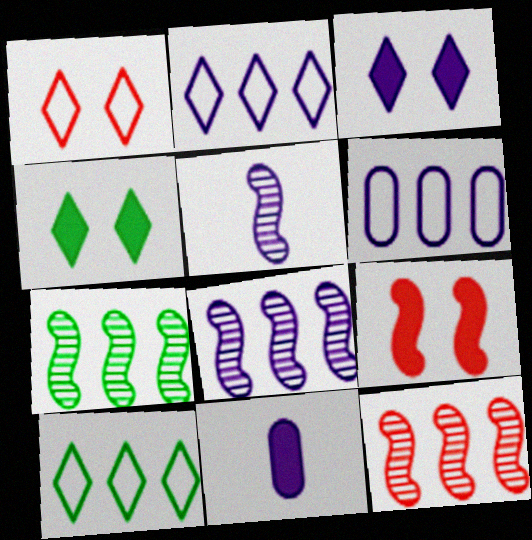[[1, 7, 11], 
[3, 5, 6], 
[7, 8, 12]]